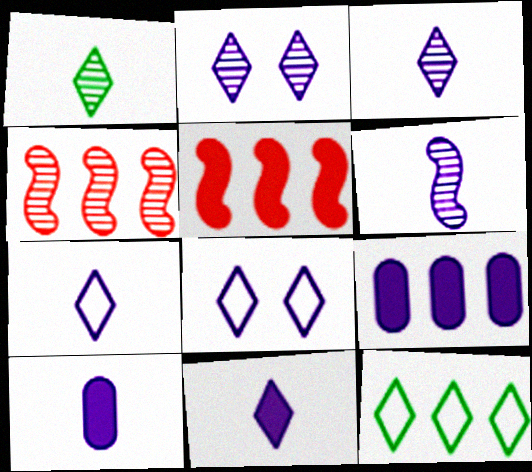[[3, 7, 11], 
[4, 9, 12], 
[6, 7, 10], 
[6, 8, 9]]